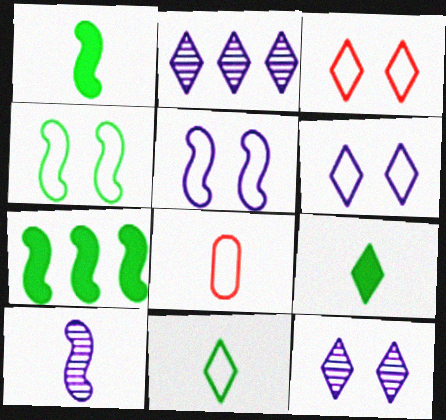[[2, 3, 9], 
[7, 8, 12], 
[8, 9, 10]]